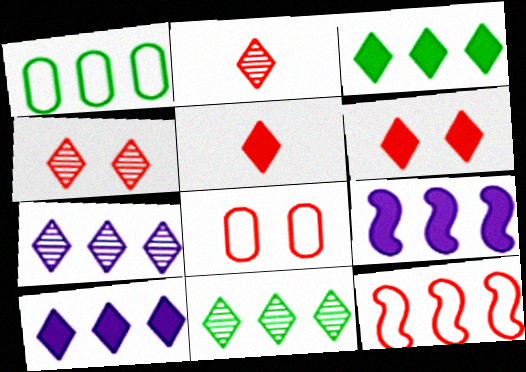[]